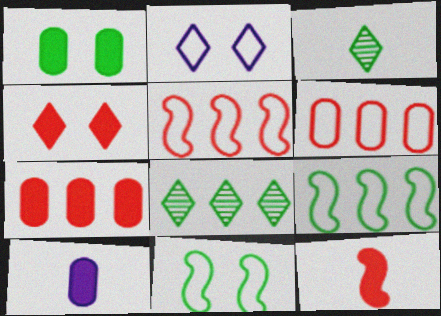[[1, 3, 9], 
[1, 7, 10], 
[4, 7, 12]]